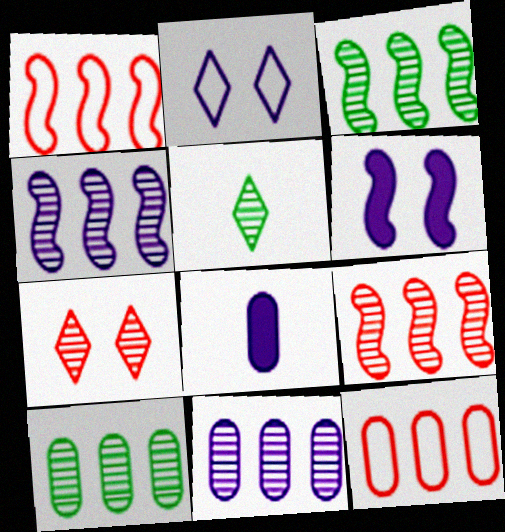[[2, 4, 8], 
[3, 4, 9], 
[5, 6, 12]]